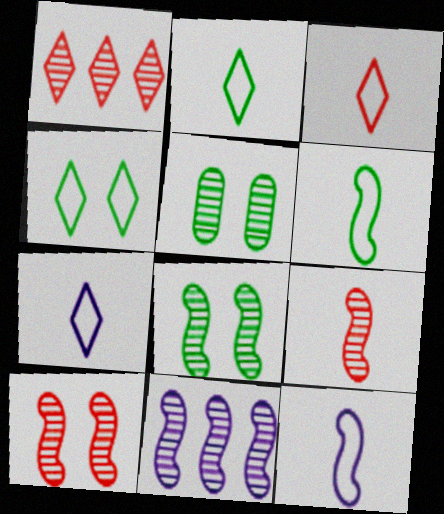[[2, 3, 7], 
[8, 9, 11]]